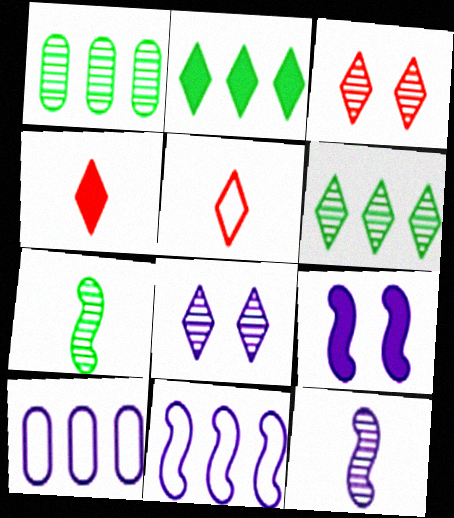[[1, 3, 12], 
[1, 5, 9], 
[2, 5, 8], 
[9, 11, 12]]